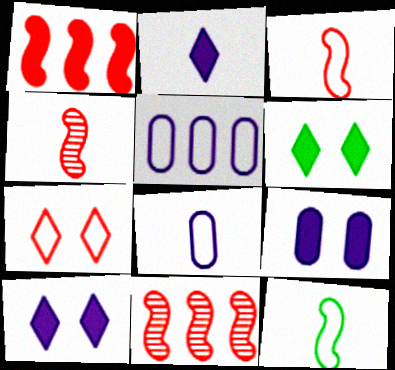[[4, 5, 6], 
[5, 7, 12], 
[6, 8, 11]]